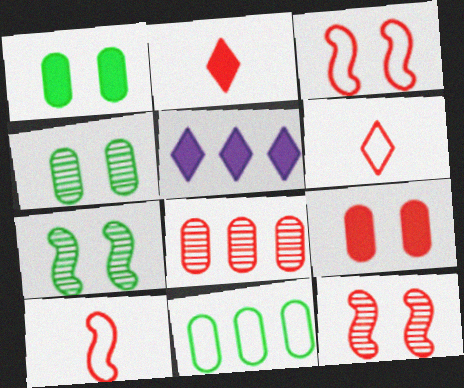[[2, 3, 8], 
[4, 5, 10]]